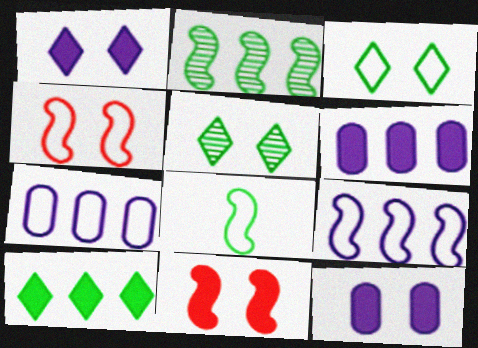[[4, 5, 12], 
[4, 8, 9]]